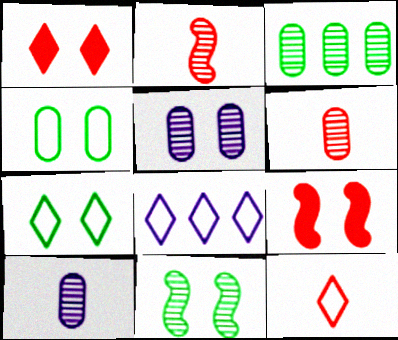[[3, 5, 6], 
[5, 7, 9], 
[7, 8, 12]]